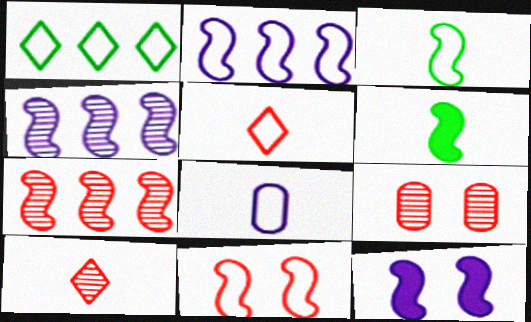[[1, 8, 11], 
[2, 3, 11], 
[3, 5, 8], 
[3, 7, 12], 
[4, 6, 11], 
[6, 8, 10], 
[7, 9, 10]]